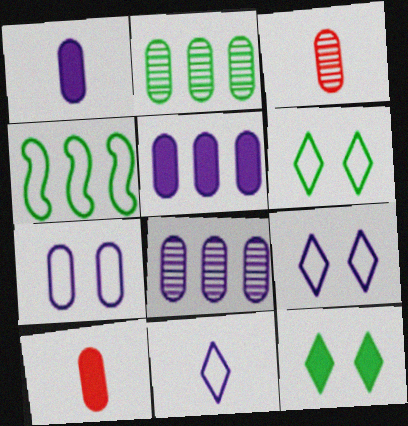[[1, 7, 8], 
[2, 7, 10]]